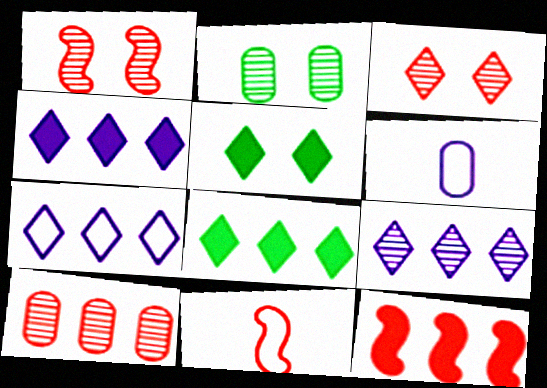[[1, 6, 8], 
[1, 11, 12], 
[2, 4, 11], 
[4, 7, 9]]